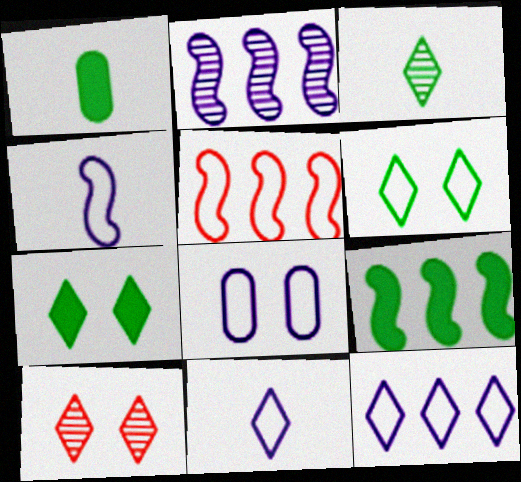[[1, 7, 9], 
[2, 5, 9], 
[4, 8, 12]]